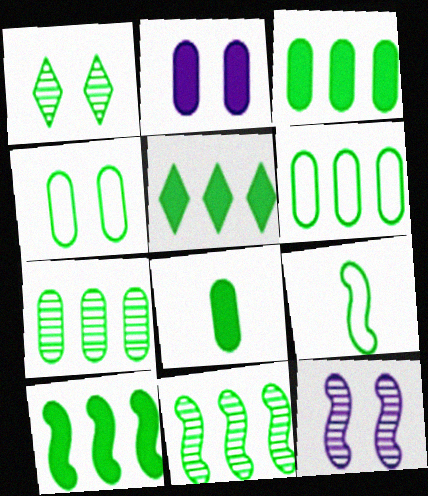[[1, 3, 9], 
[3, 5, 10], 
[3, 6, 7], 
[4, 7, 8], 
[5, 6, 11]]